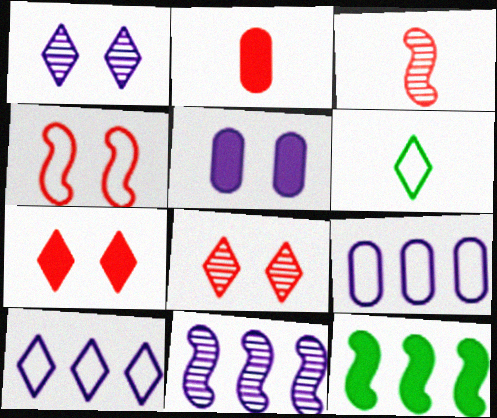[[4, 6, 9]]